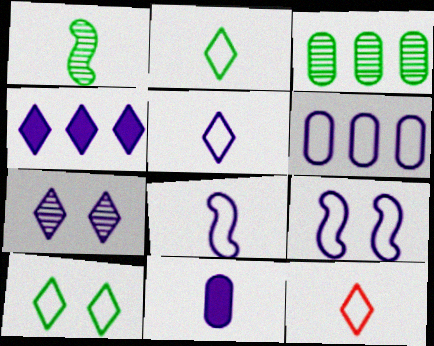[[1, 11, 12], 
[2, 5, 12], 
[4, 5, 7], 
[5, 6, 9]]